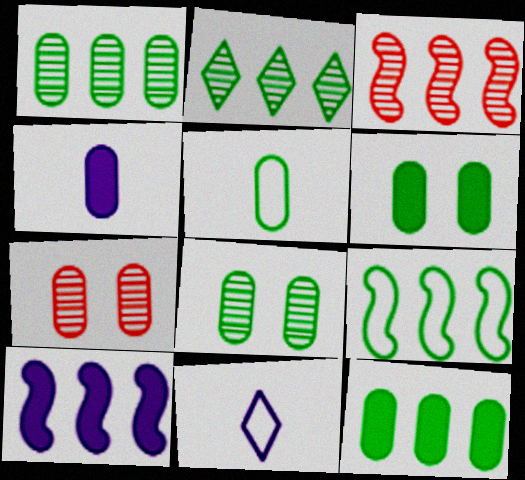[[1, 5, 6], 
[2, 9, 12], 
[3, 6, 11], 
[3, 9, 10], 
[5, 8, 12]]